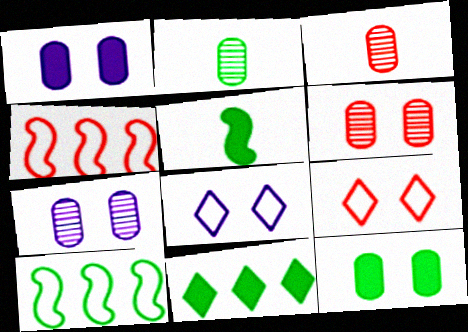[[5, 11, 12]]